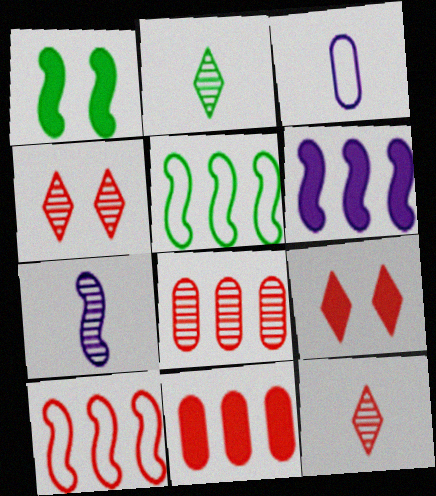[[1, 7, 10]]